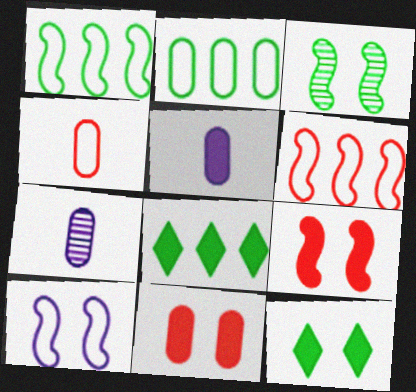[[2, 7, 11], 
[3, 9, 10], 
[5, 8, 9], 
[6, 7, 12]]